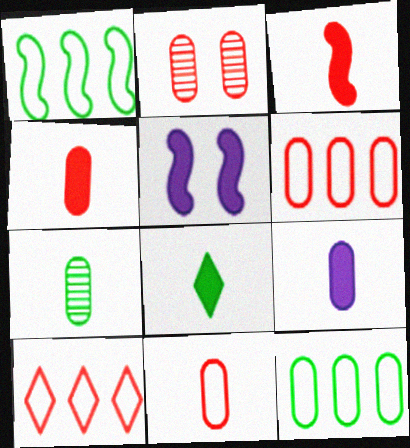[[2, 3, 10], 
[2, 4, 6], 
[2, 9, 12], 
[3, 8, 9], 
[5, 7, 10], 
[7, 9, 11]]